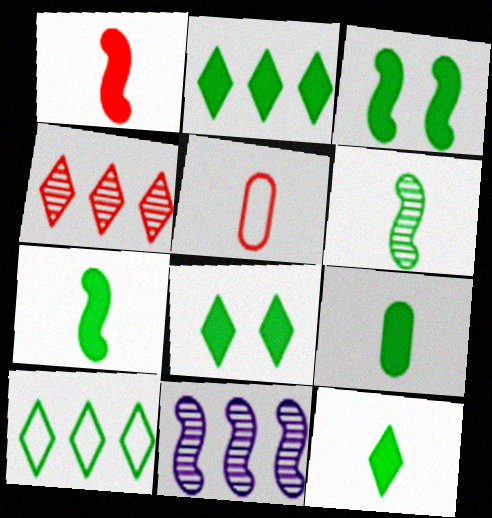[[2, 3, 9], 
[2, 8, 12], 
[5, 8, 11], 
[7, 9, 12]]